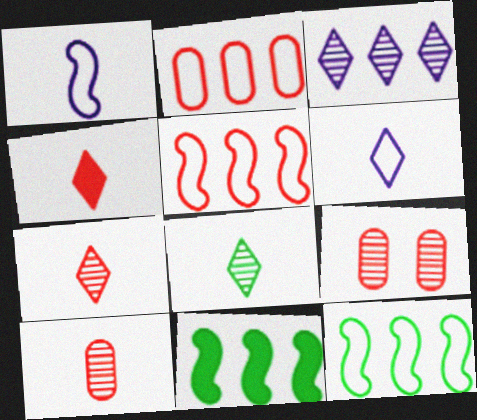[[2, 3, 11], 
[4, 5, 9], 
[4, 6, 8], 
[6, 9, 11]]